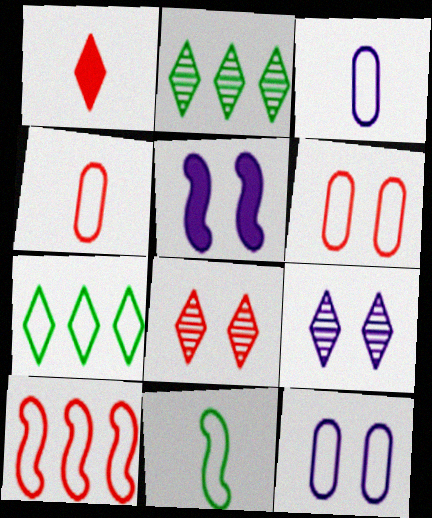[[1, 7, 9], 
[2, 4, 5], 
[5, 9, 12]]